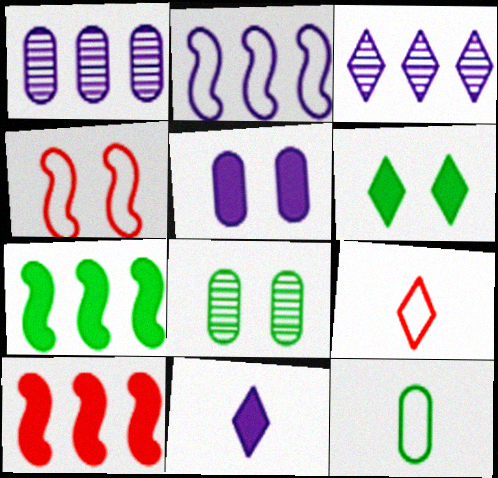[[3, 6, 9]]